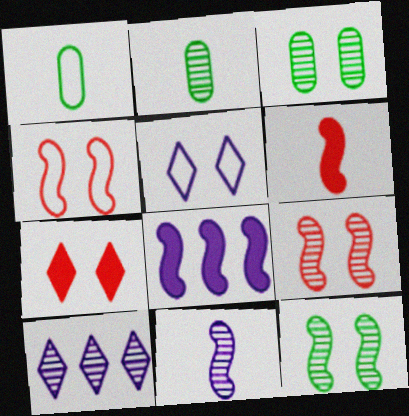[[2, 9, 10]]